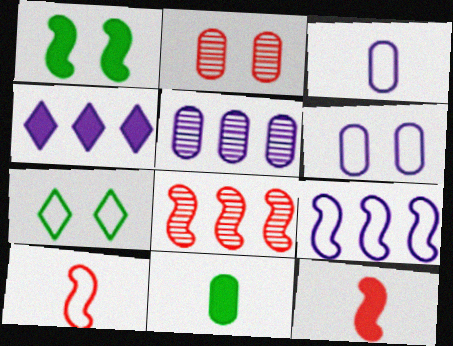[[4, 5, 9], 
[5, 7, 12]]